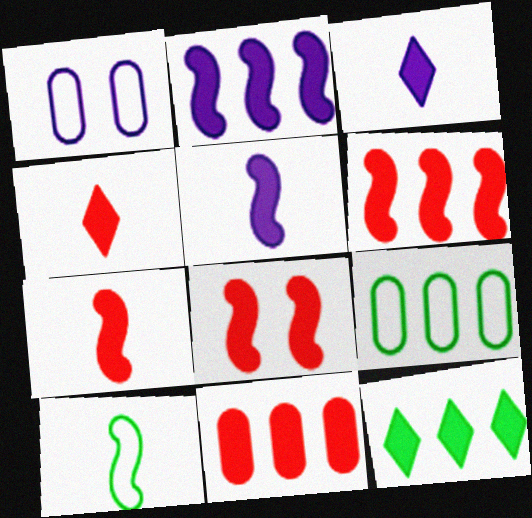[[2, 11, 12], 
[4, 8, 11], 
[6, 7, 8]]